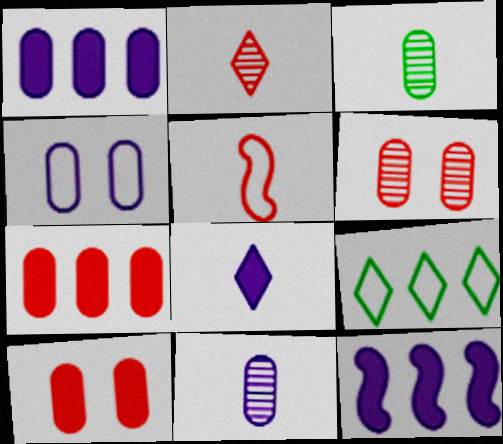[[1, 4, 11], 
[3, 4, 7], 
[3, 5, 8], 
[4, 5, 9]]